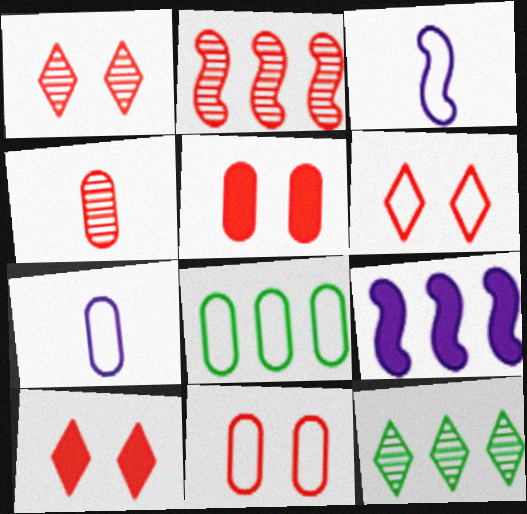[[1, 2, 4], 
[1, 6, 10], 
[3, 5, 12], 
[3, 6, 8], 
[7, 8, 11]]